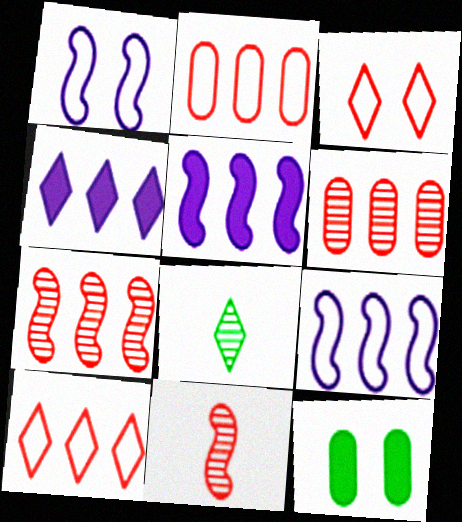[[3, 4, 8]]